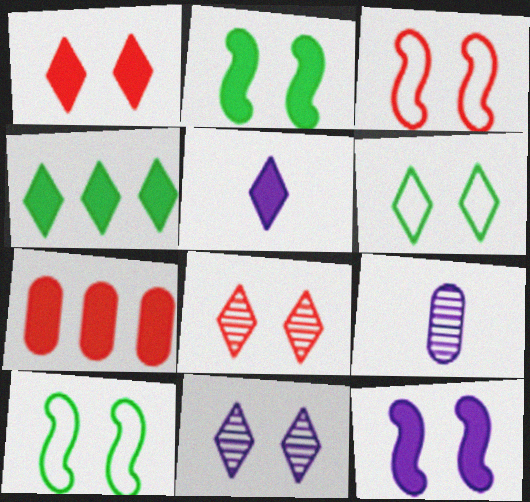[[1, 4, 5], 
[1, 6, 11], 
[2, 5, 7], 
[3, 4, 9]]